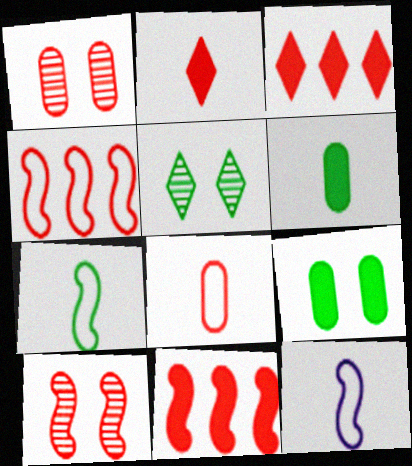[[1, 2, 4], 
[3, 8, 10]]